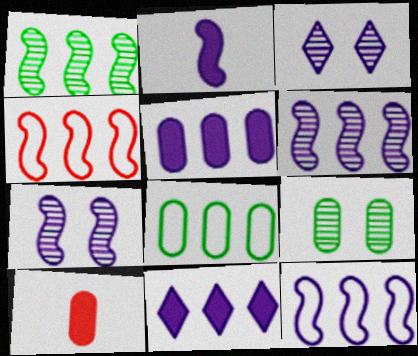[[2, 7, 12]]